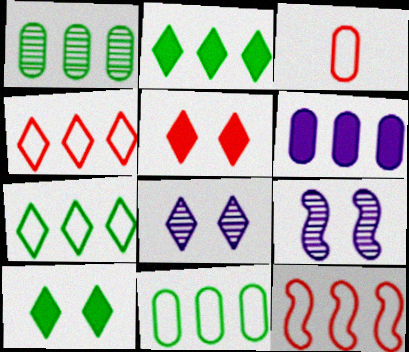[[2, 3, 9]]